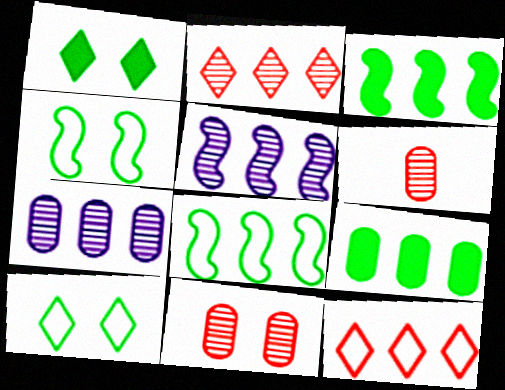[[3, 7, 12], 
[5, 9, 12]]